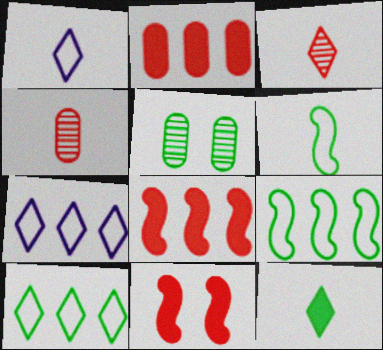[[1, 3, 12], 
[1, 5, 8], 
[5, 9, 12]]